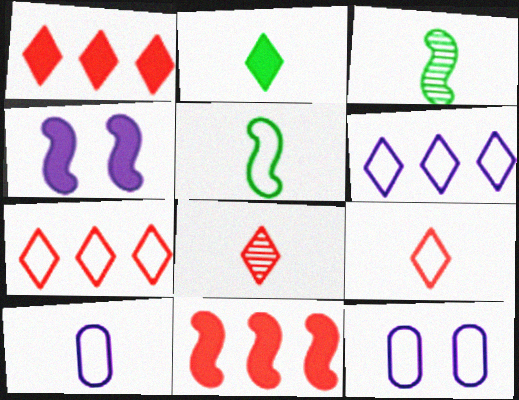[[1, 3, 12], 
[5, 7, 12], 
[5, 9, 10]]